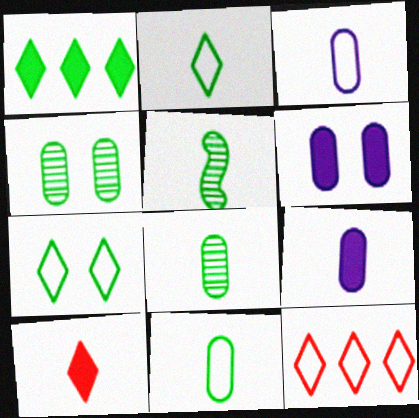[[3, 5, 10], 
[5, 6, 12]]